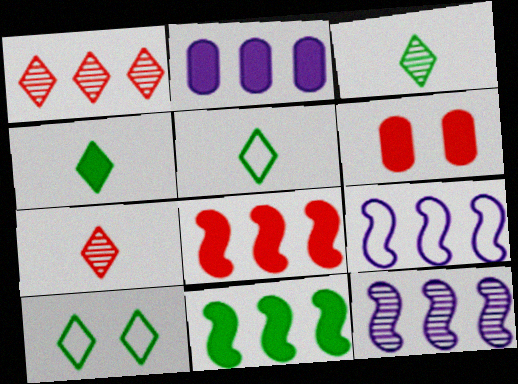[[3, 4, 5], 
[3, 6, 9], 
[5, 6, 12]]